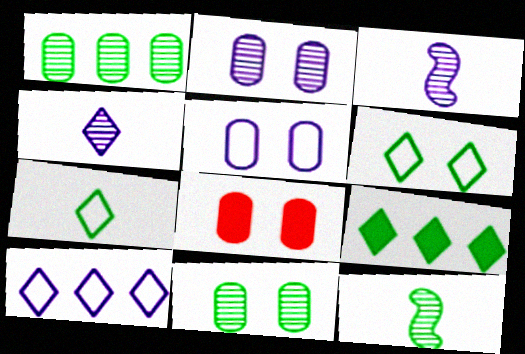[[5, 8, 11], 
[8, 10, 12]]